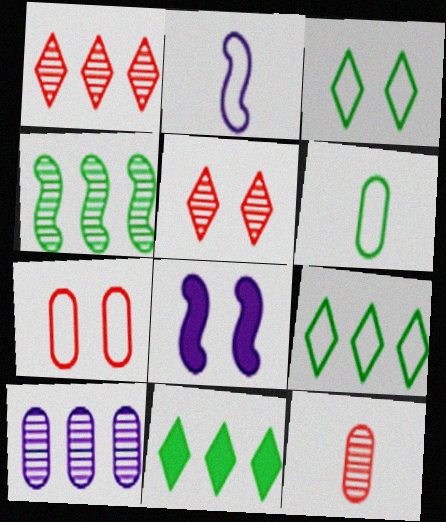[[1, 4, 10], 
[1, 6, 8], 
[2, 7, 9], 
[8, 9, 12]]